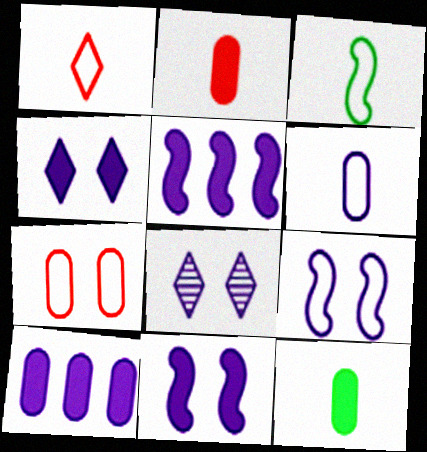[[1, 3, 6], 
[5, 6, 8]]